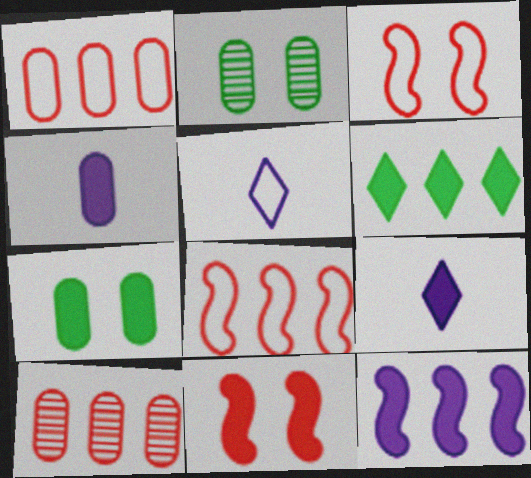[[1, 2, 4], 
[2, 8, 9], 
[4, 6, 11]]